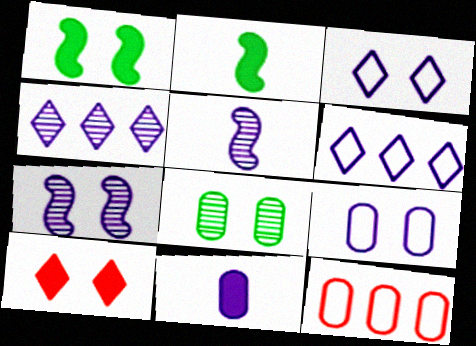[[6, 7, 11], 
[8, 11, 12]]